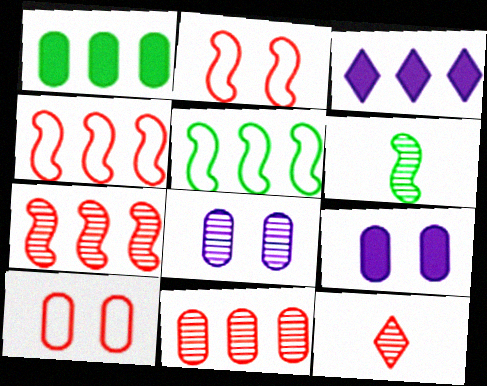[[3, 5, 11], 
[3, 6, 10], 
[5, 9, 12]]